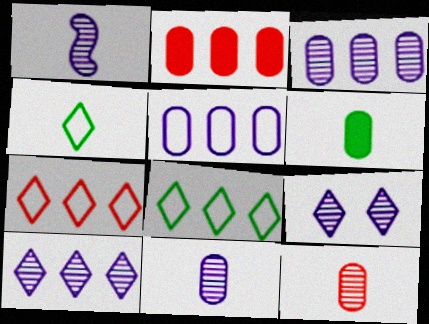[[1, 3, 9]]